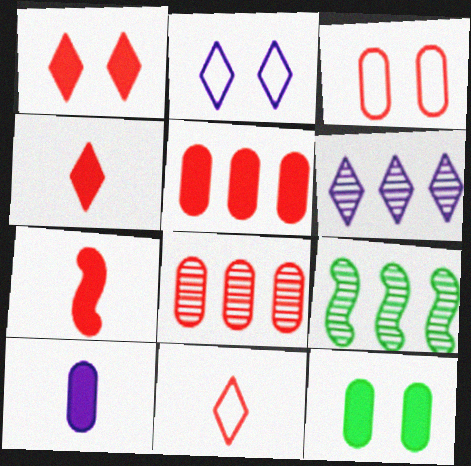[[1, 5, 7], 
[5, 10, 12], 
[6, 8, 9]]